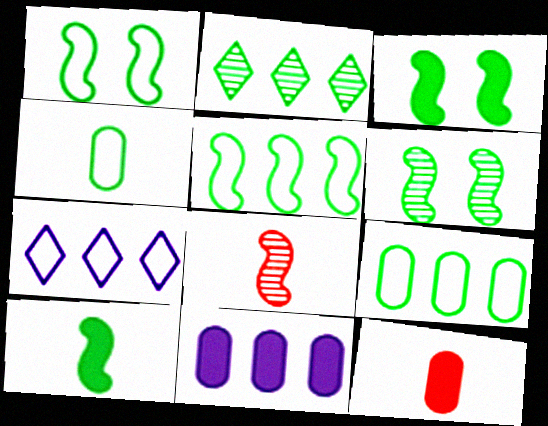[[1, 3, 6], 
[2, 3, 4], 
[5, 6, 10], 
[6, 7, 12]]